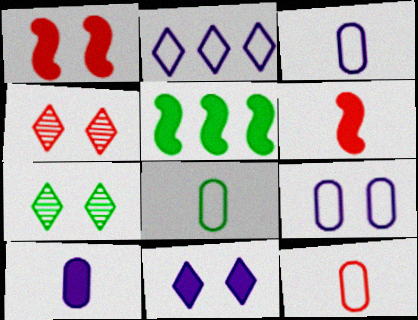[[1, 7, 9], 
[3, 4, 5], 
[3, 8, 12], 
[5, 7, 8]]